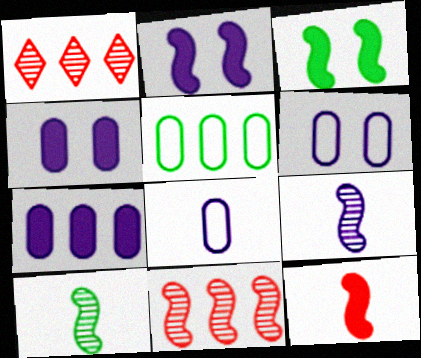[[1, 3, 8]]